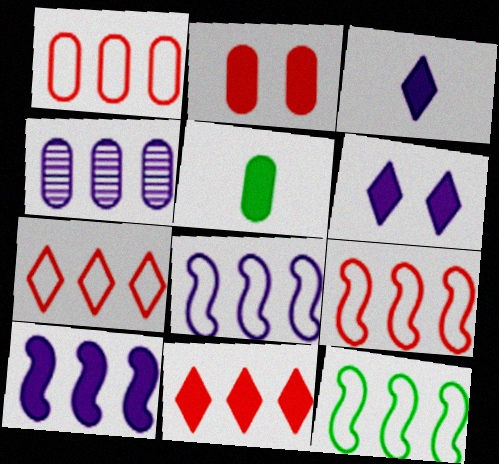[[1, 7, 9], 
[4, 11, 12], 
[8, 9, 12]]